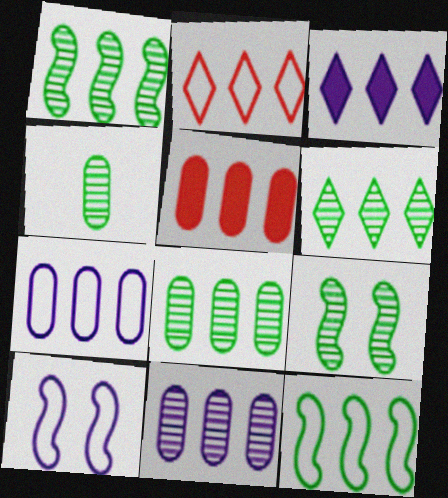[[1, 6, 8], 
[2, 3, 6], 
[2, 7, 12], 
[4, 6, 9], 
[5, 7, 8]]